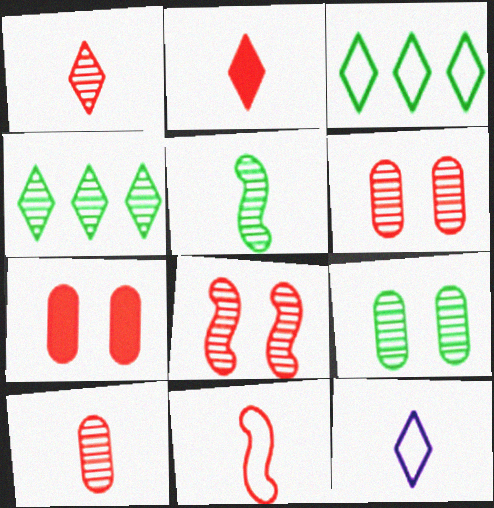[[2, 10, 11], 
[4, 5, 9]]